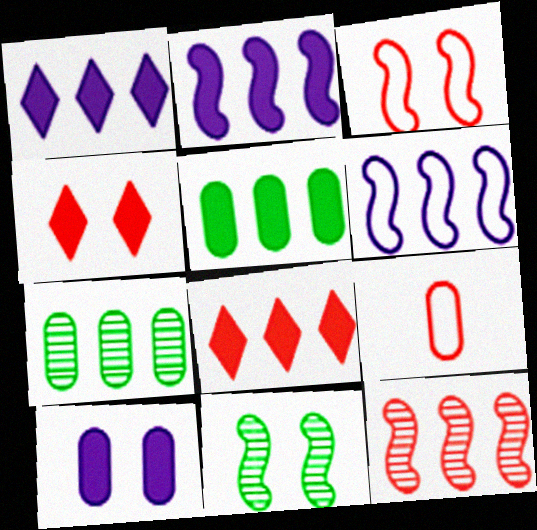[[1, 9, 11], 
[2, 5, 8], 
[4, 9, 12], 
[6, 7, 8], 
[7, 9, 10]]